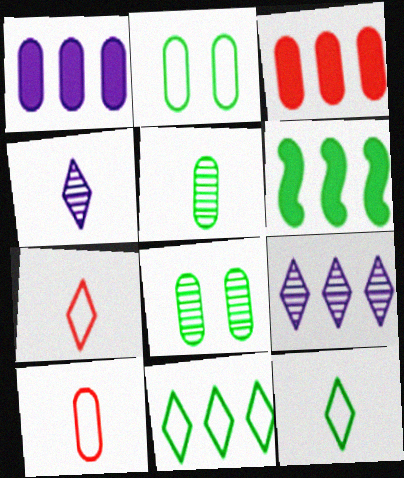[[1, 8, 10], 
[6, 8, 12]]